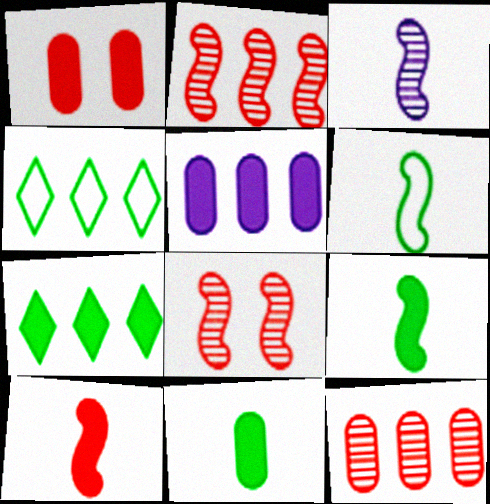[[1, 3, 4], 
[1, 5, 11], 
[2, 4, 5], 
[3, 6, 10]]